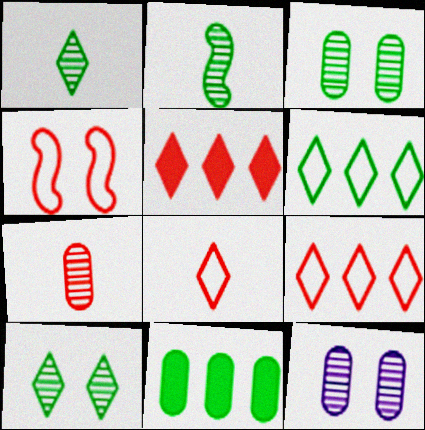[[4, 5, 7]]